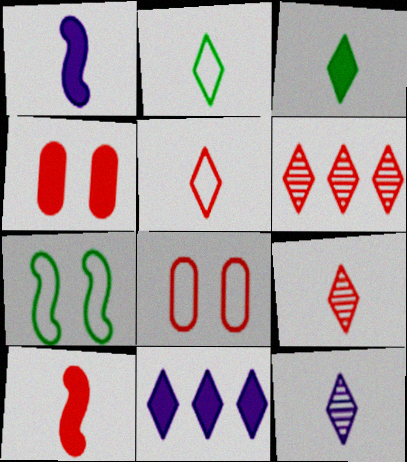[[3, 5, 12], 
[6, 8, 10]]